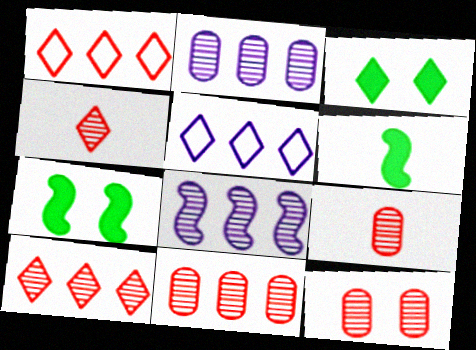[[3, 4, 5], 
[5, 6, 12], 
[5, 7, 9], 
[9, 11, 12]]